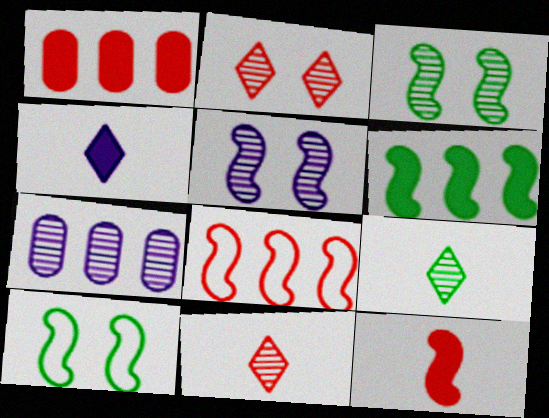[[3, 7, 11]]